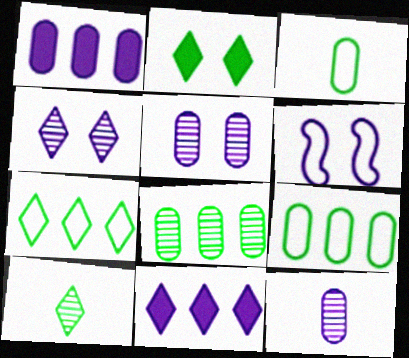[[2, 7, 10], 
[6, 11, 12]]